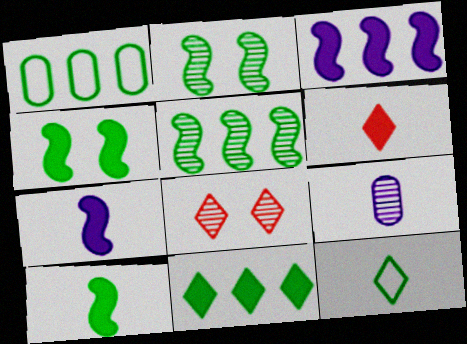[[1, 5, 11], 
[1, 7, 8], 
[5, 8, 9]]